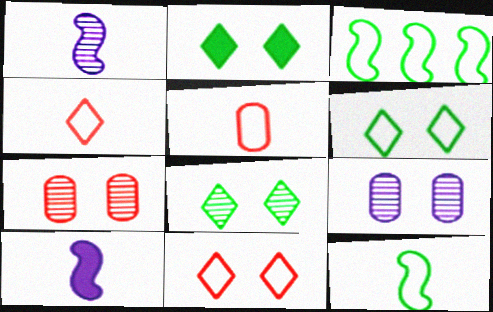[[2, 6, 8]]